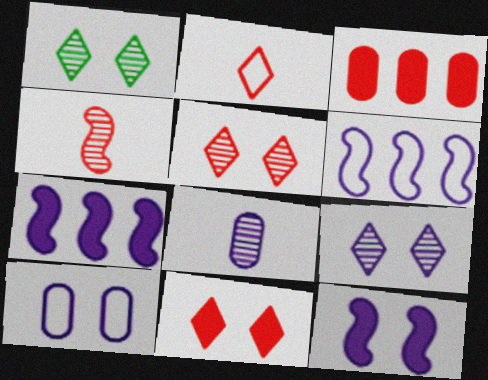[[1, 5, 9], 
[9, 10, 12]]